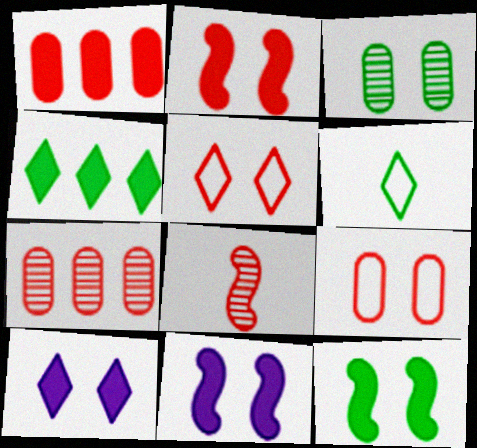[[1, 5, 8], 
[2, 11, 12], 
[3, 5, 11], 
[6, 7, 11]]